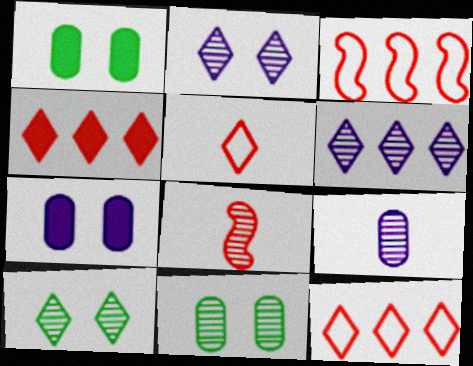[[6, 8, 11]]